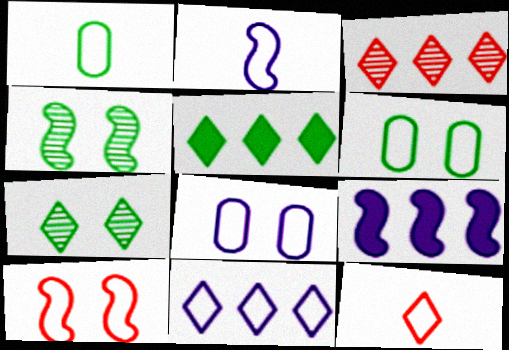[[1, 2, 12], 
[1, 4, 5], 
[1, 10, 11], 
[2, 8, 11], 
[3, 5, 11]]